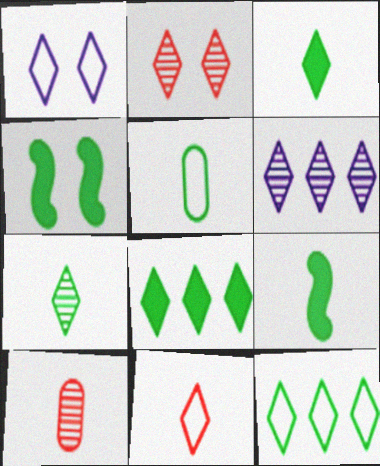[[1, 11, 12], 
[2, 6, 7], 
[5, 7, 9]]